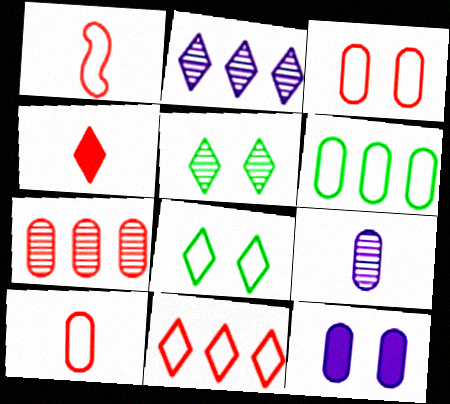[[1, 3, 11], 
[2, 4, 8]]